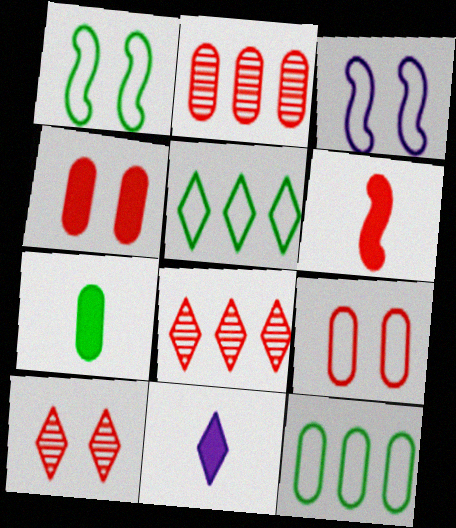[[1, 2, 11], 
[3, 7, 8], 
[5, 10, 11], 
[6, 7, 11], 
[6, 8, 9]]